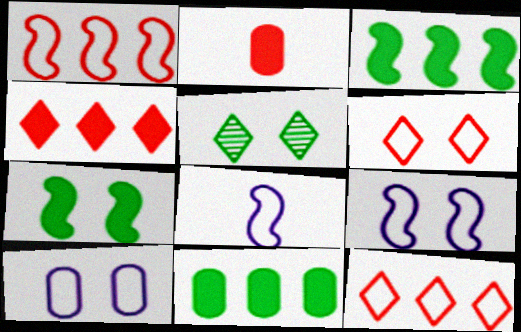[]